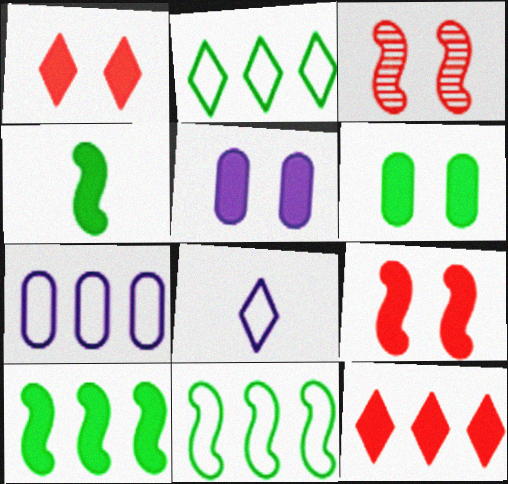[[4, 5, 12]]